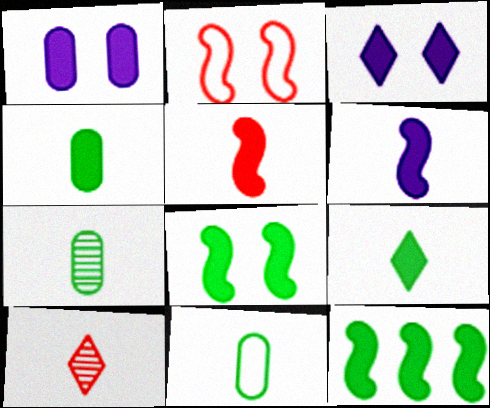[[4, 7, 11], 
[6, 10, 11]]